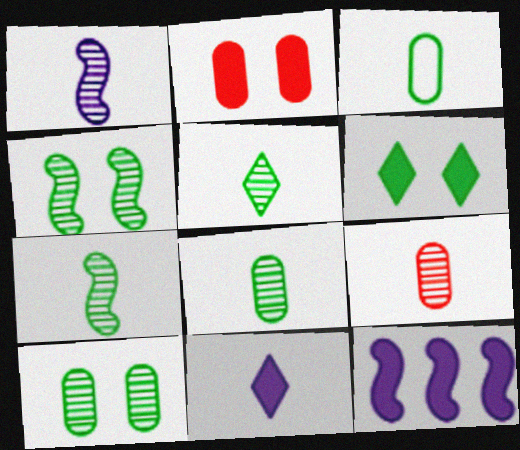[[1, 5, 9], 
[5, 7, 8]]